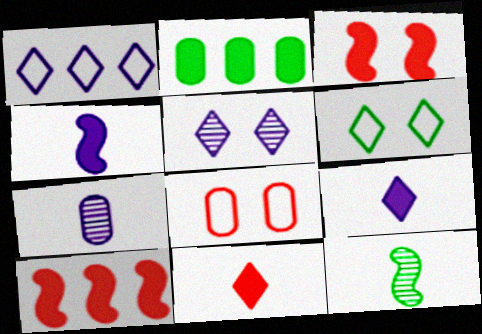[[1, 5, 9], 
[2, 3, 9], 
[2, 6, 12], 
[2, 7, 8], 
[6, 7, 10]]